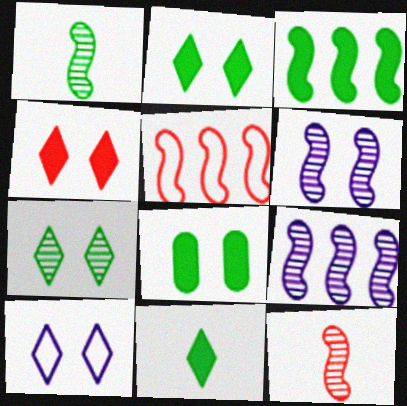[[3, 5, 9], 
[3, 8, 11], 
[4, 7, 10]]